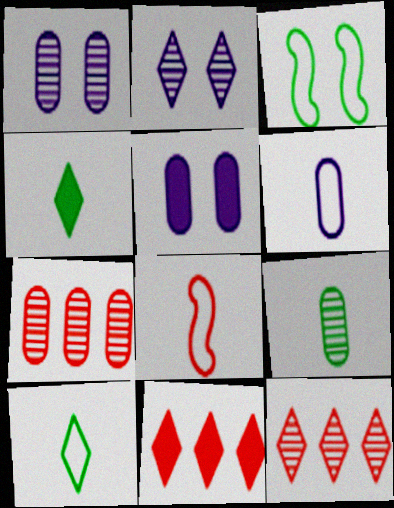[[1, 7, 9], 
[2, 10, 11], 
[6, 8, 10]]